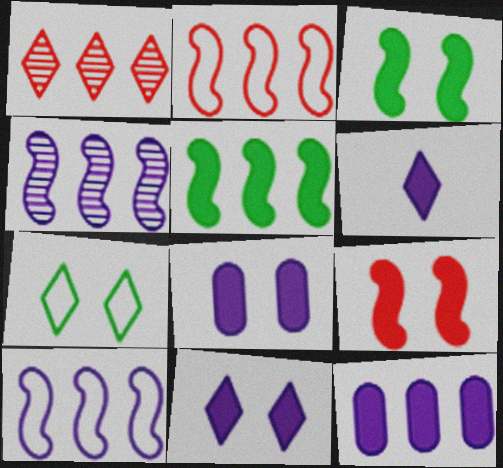[[1, 6, 7], 
[2, 4, 5]]